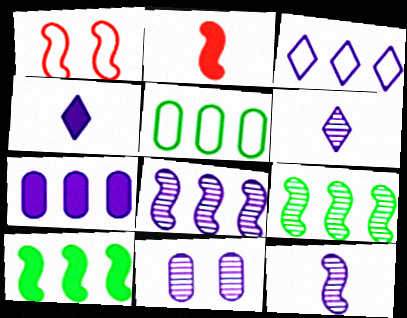[[1, 10, 12], 
[3, 7, 8], 
[6, 8, 11]]